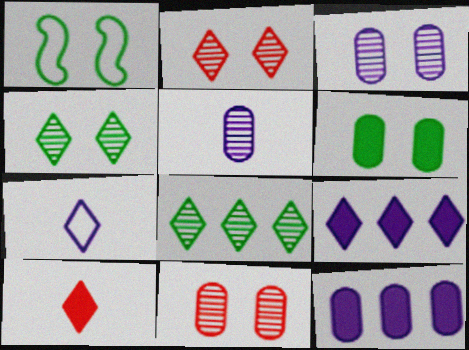[[1, 4, 6]]